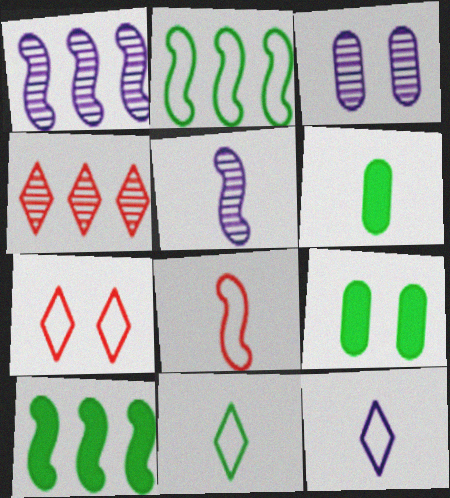[[1, 6, 7]]